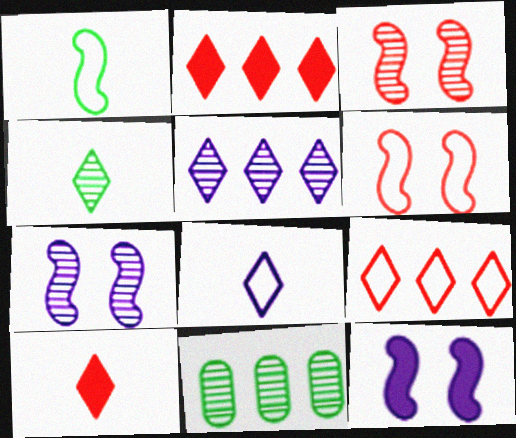[[4, 8, 10]]